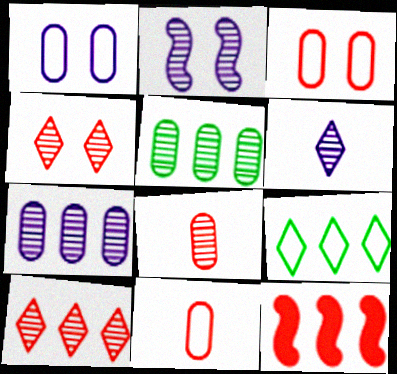[[2, 6, 7], 
[4, 11, 12], 
[7, 9, 12]]